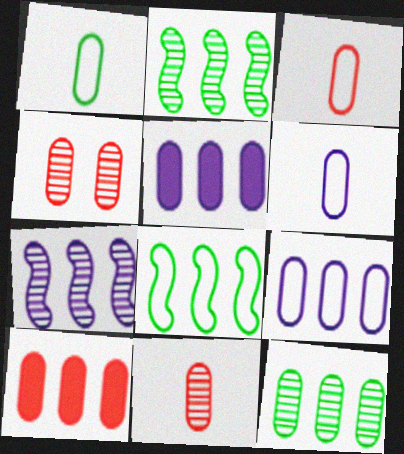[[1, 3, 6], 
[1, 4, 5], 
[3, 4, 10], 
[9, 10, 12]]